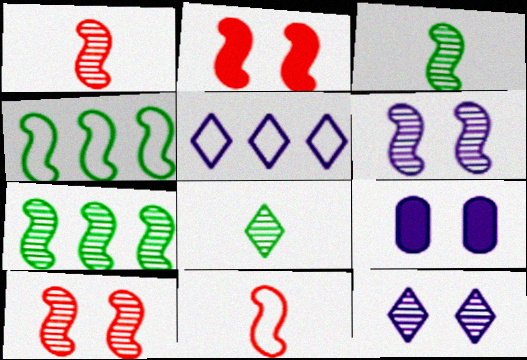[[1, 6, 7]]